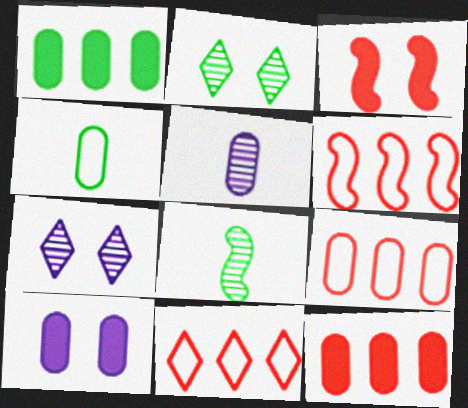[[6, 9, 11], 
[8, 10, 11]]